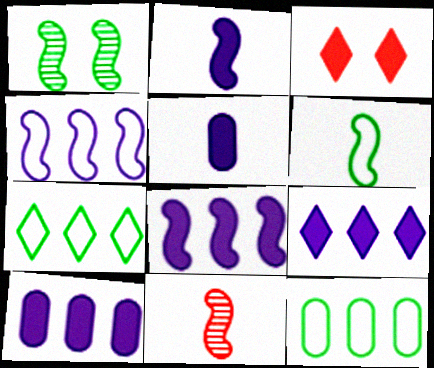[[2, 6, 11], 
[8, 9, 10]]